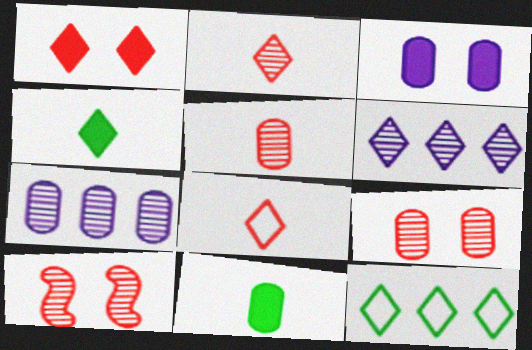[]